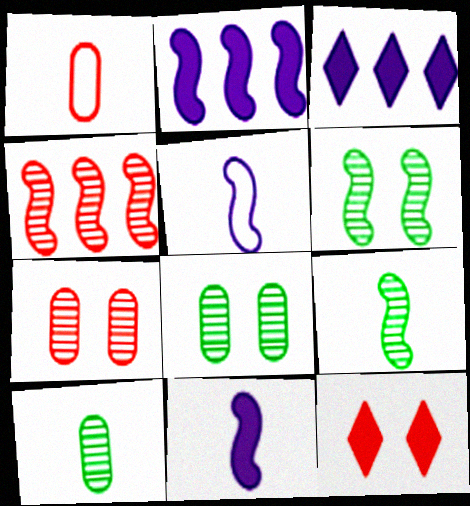[[1, 3, 6], 
[1, 4, 12]]